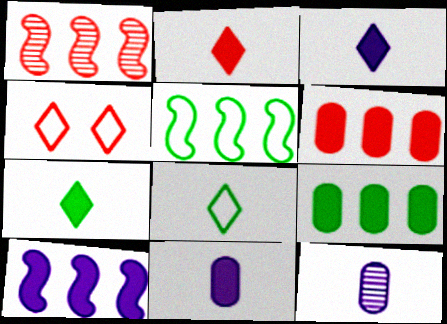[[1, 5, 10], 
[2, 3, 7]]